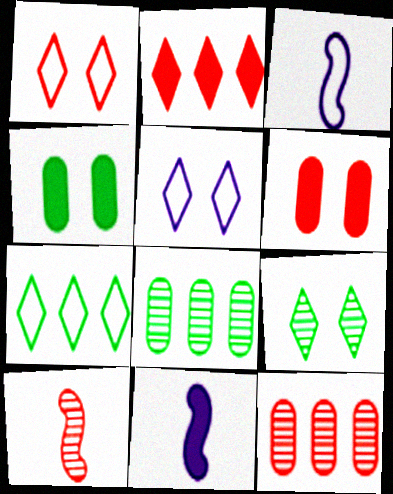[[1, 8, 11], 
[2, 4, 11]]